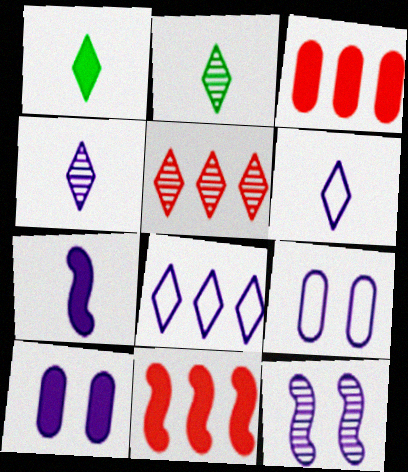[[1, 10, 11], 
[2, 9, 11]]